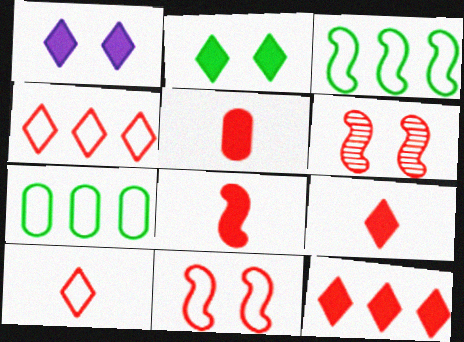[[4, 5, 6], 
[5, 8, 9]]